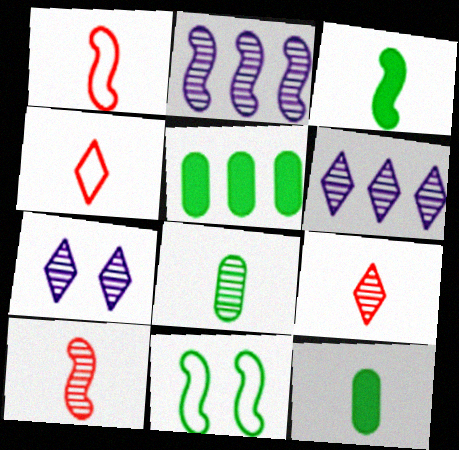[[1, 5, 7]]